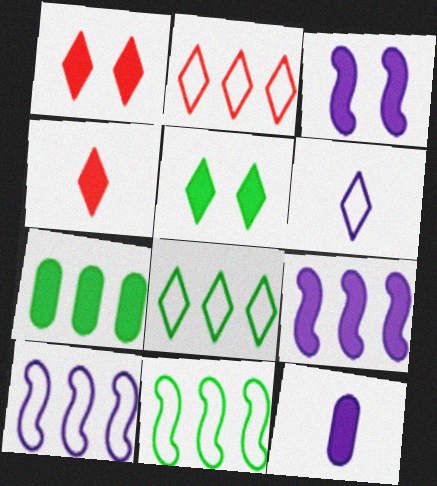[[3, 4, 7]]